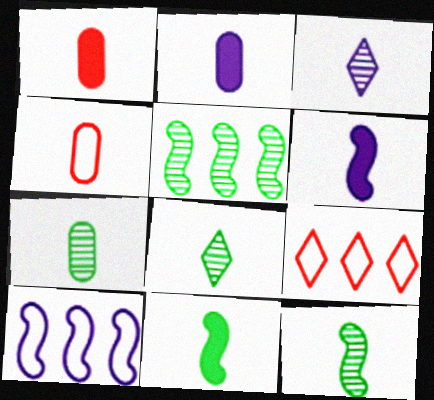[[2, 4, 7], 
[3, 4, 11], 
[4, 6, 8], 
[7, 8, 12]]